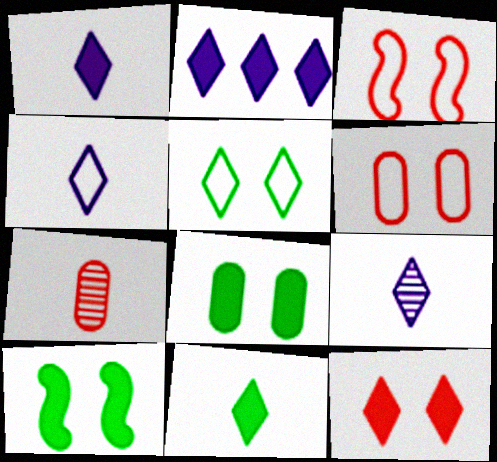[[1, 4, 9], 
[2, 11, 12]]